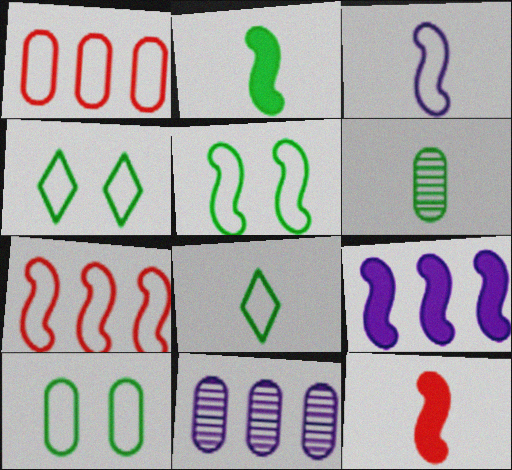[[1, 3, 4], 
[2, 6, 8], 
[3, 5, 7], 
[4, 5, 10], 
[4, 11, 12]]